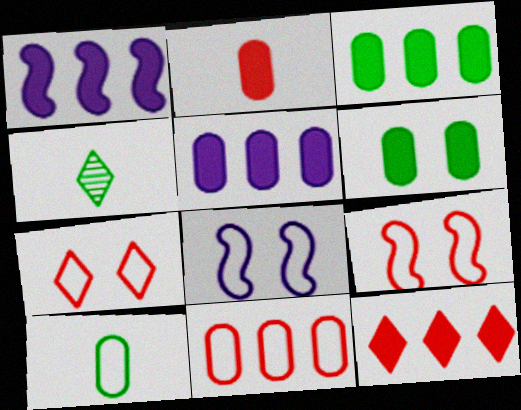[[1, 3, 12], 
[2, 5, 6], 
[4, 5, 9]]